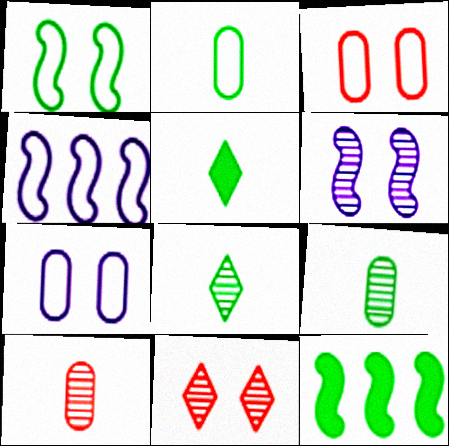[]